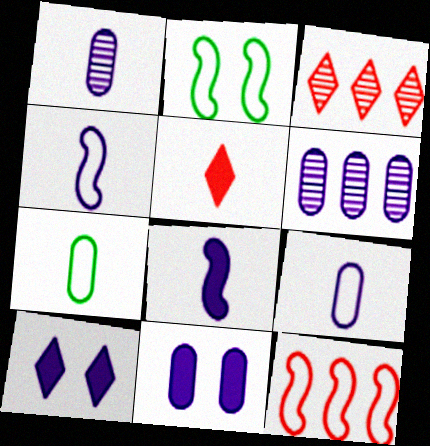[[2, 4, 12], 
[2, 5, 6], 
[4, 6, 10], 
[6, 9, 11]]